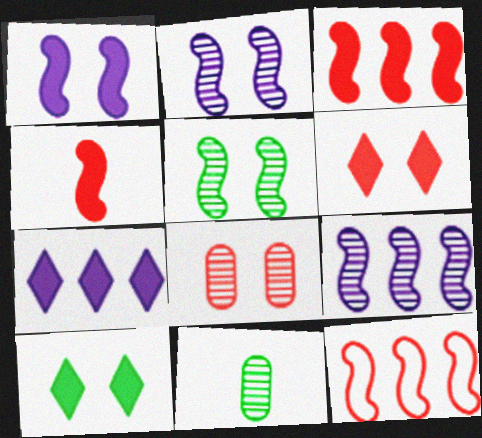[]